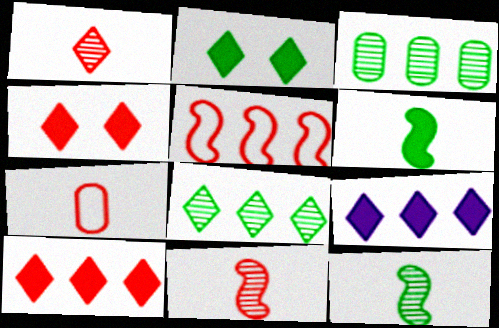[[3, 5, 9]]